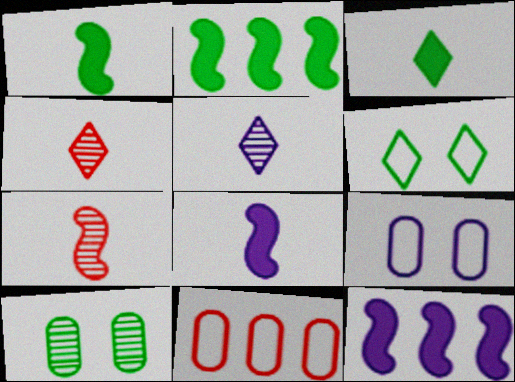[[2, 4, 9], 
[5, 9, 12]]